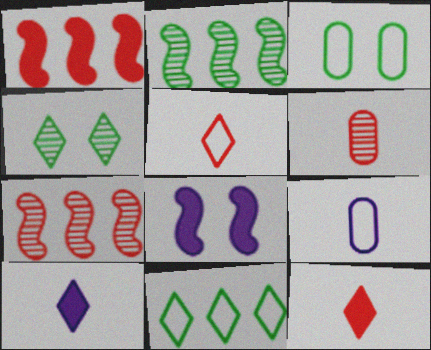[[1, 4, 9], 
[3, 7, 10], 
[6, 8, 11]]